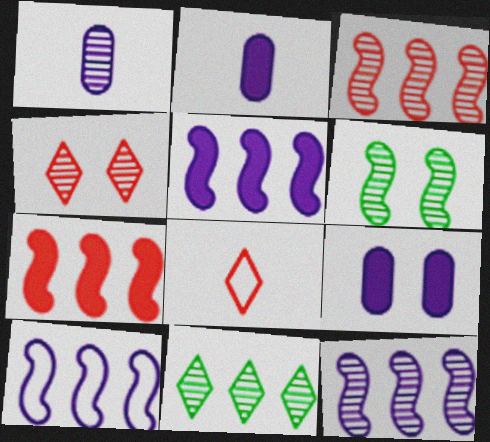[[5, 10, 12]]